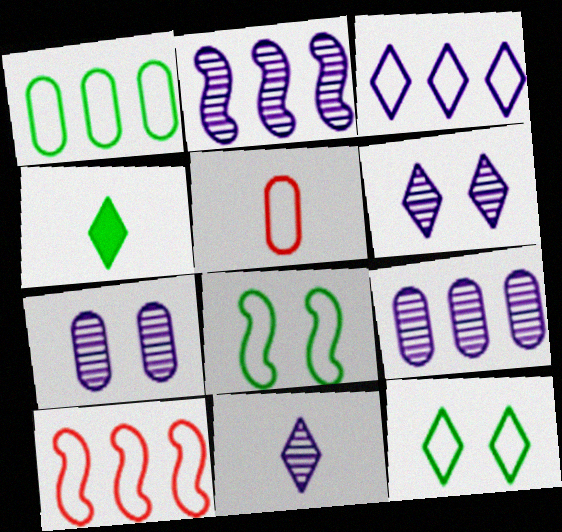[[1, 3, 10], 
[2, 7, 11], 
[3, 5, 8], 
[4, 7, 10]]